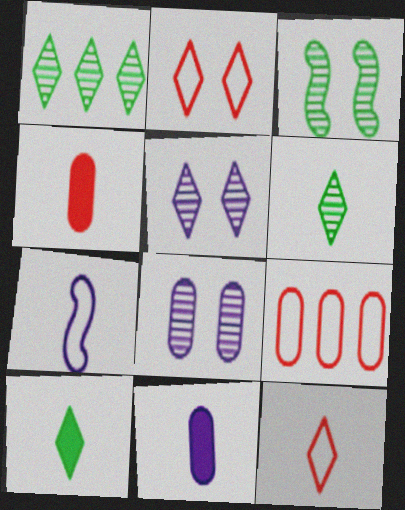[[4, 6, 7]]